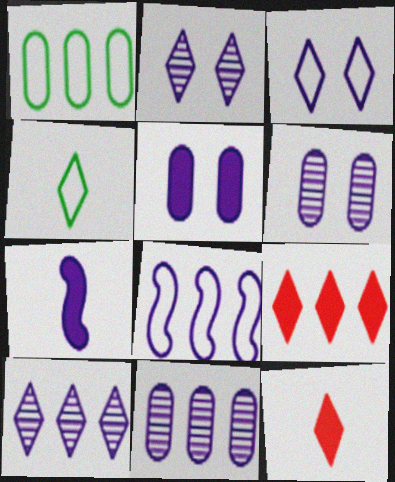[[2, 4, 9], 
[3, 7, 11]]